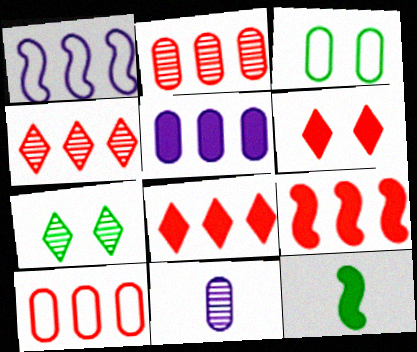[[4, 9, 10], 
[5, 6, 12]]